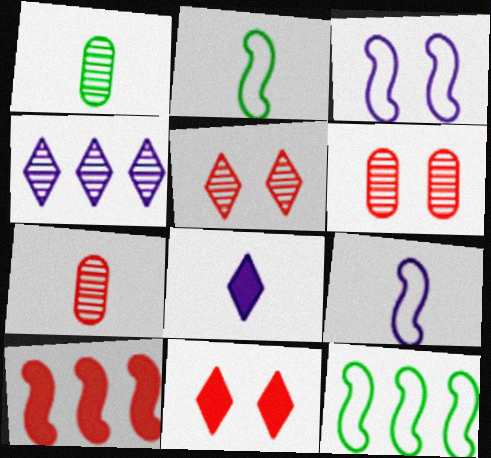[[2, 7, 8], 
[6, 8, 12]]